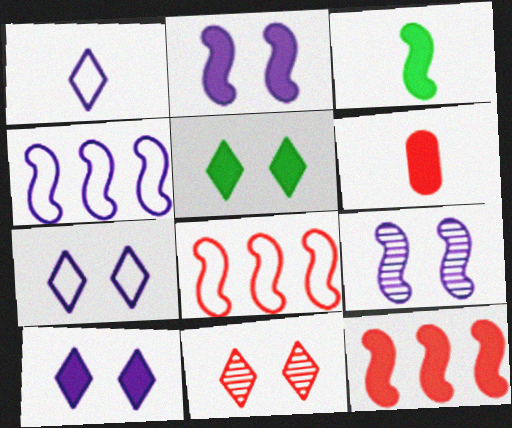[[2, 3, 12], 
[3, 8, 9], 
[5, 7, 11], 
[6, 8, 11]]